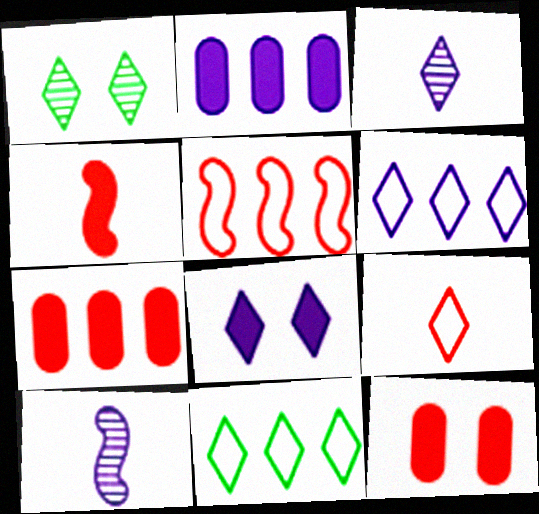[[3, 6, 8], 
[10, 11, 12]]